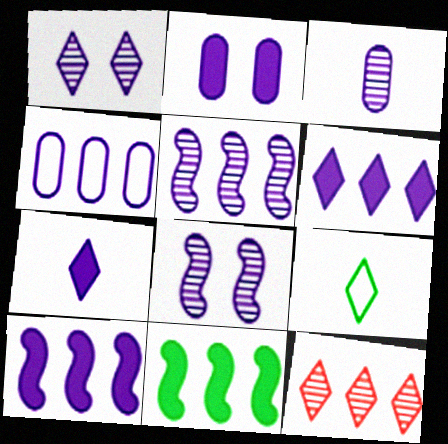[[1, 3, 5], 
[2, 3, 4], 
[2, 7, 10], 
[4, 5, 6], 
[4, 7, 8], 
[4, 11, 12]]